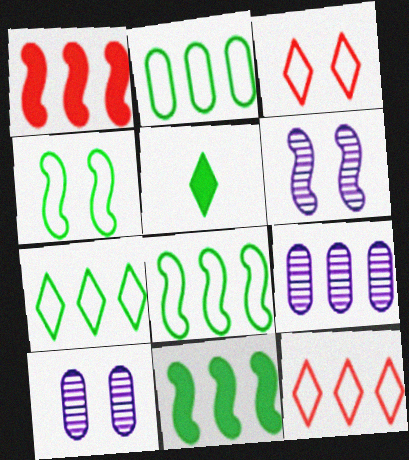[[1, 7, 9], 
[2, 7, 8], 
[9, 11, 12]]